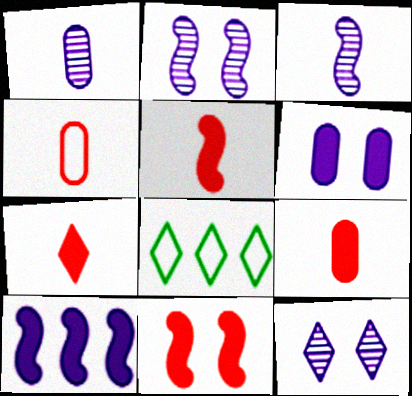[[1, 8, 11], 
[2, 8, 9], 
[5, 7, 9], 
[7, 8, 12]]